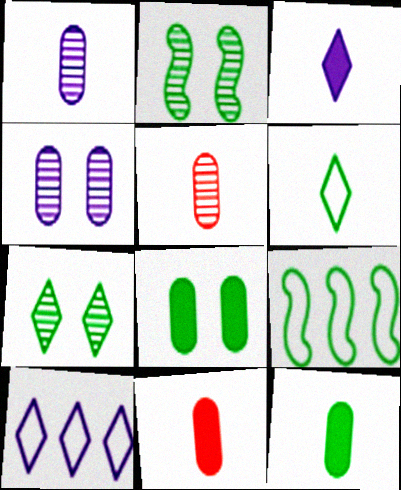[[2, 10, 11], 
[7, 9, 12]]